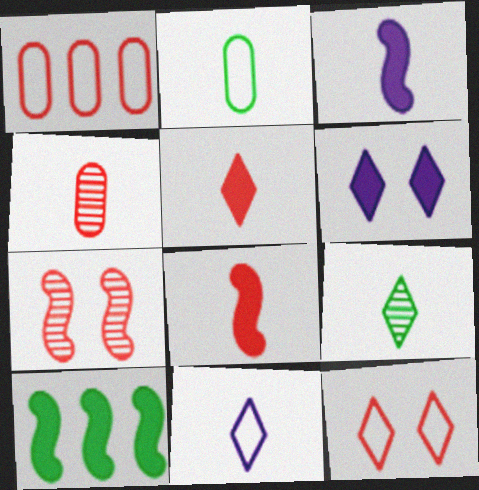[[1, 5, 7], 
[5, 9, 11]]